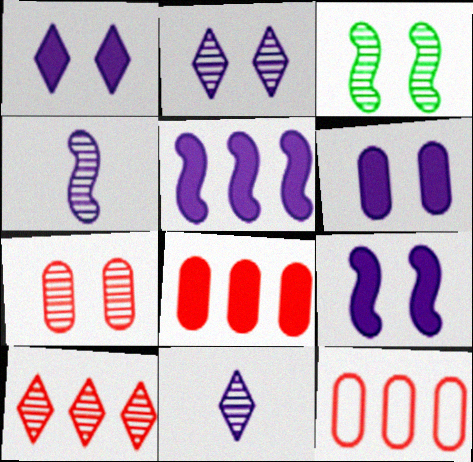[[1, 6, 9], 
[2, 3, 7]]